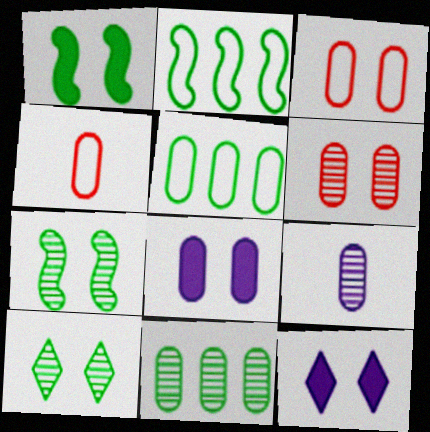[[3, 7, 12], 
[4, 8, 11], 
[6, 9, 11]]